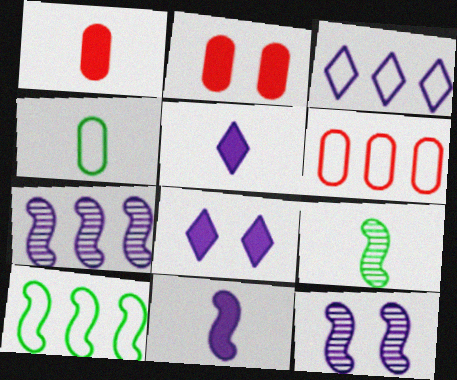[[2, 3, 9], 
[3, 6, 10], 
[6, 8, 9]]